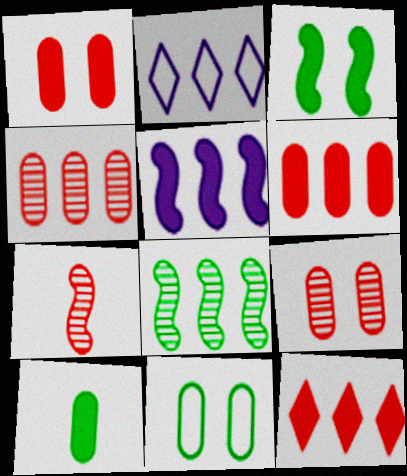[[2, 6, 8]]